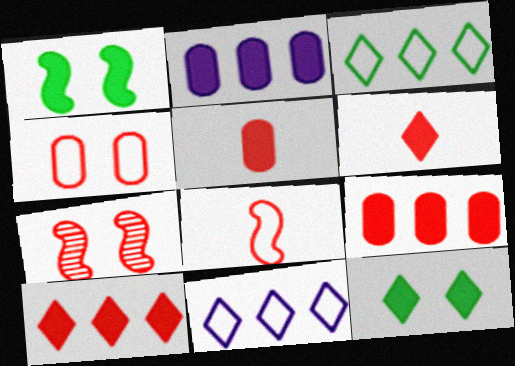[[1, 2, 6]]